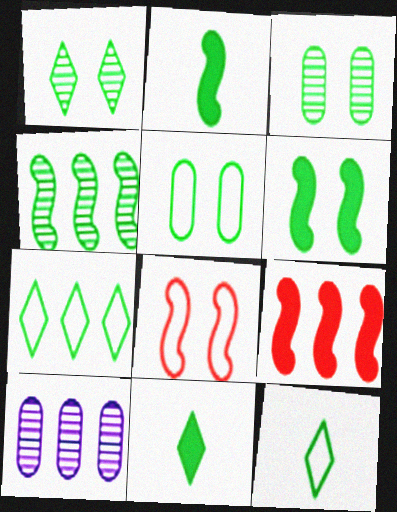[[1, 5, 6], 
[1, 7, 11], 
[2, 3, 7], 
[4, 5, 11], 
[7, 9, 10], 
[8, 10, 11]]